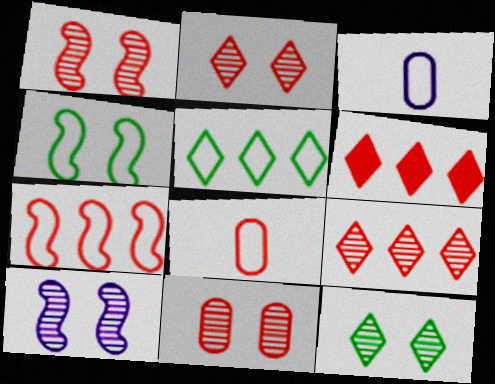[[1, 2, 11], 
[1, 6, 8], 
[10, 11, 12]]